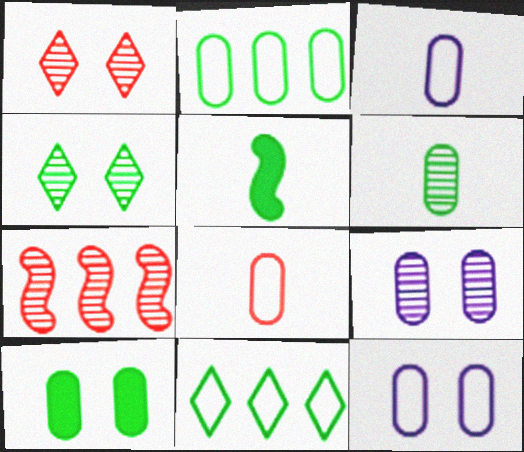[[2, 4, 5], 
[2, 6, 10], 
[2, 8, 12]]